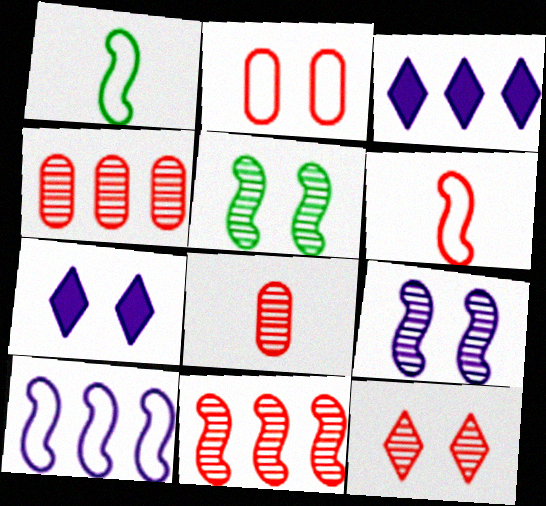[[1, 4, 7], 
[2, 5, 7], 
[8, 11, 12]]